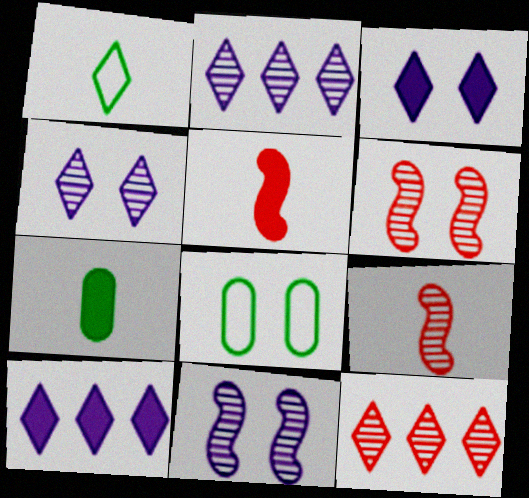[[1, 3, 12], 
[2, 5, 8], 
[3, 6, 8], 
[8, 9, 10]]